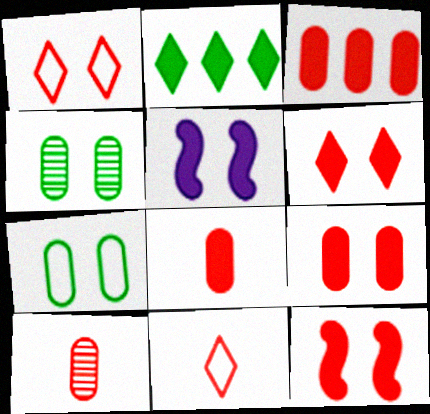[[1, 4, 5], 
[2, 5, 8], 
[3, 8, 9], 
[6, 9, 12]]